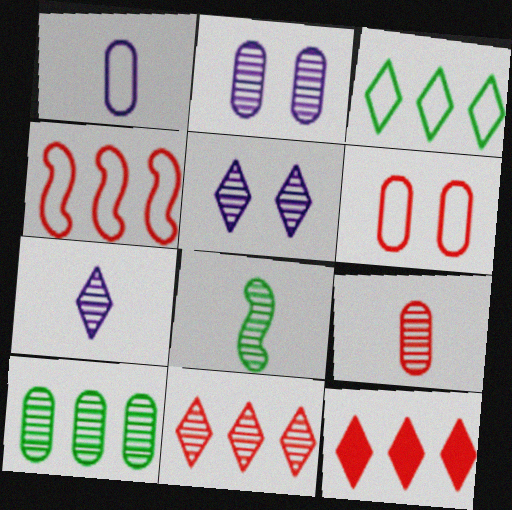[[2, 8, 11], 
[2, 9, 10], 
[7, 8, 9]]